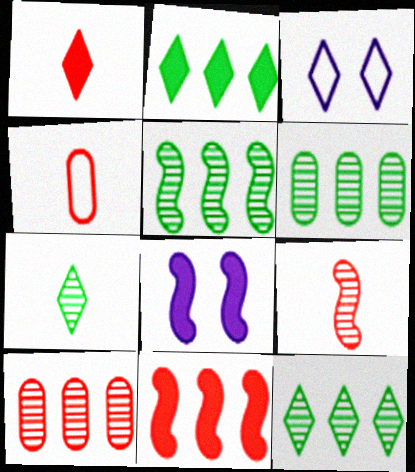[[1, 3, 12], 
[1, 4, 9], 
[4, 8, 12], 
[5, 6, 12]]